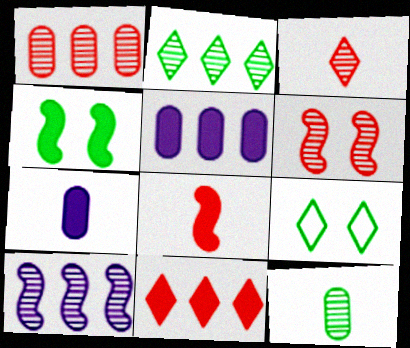[[1, 2, 10], 
[1, 3, 6], 
[4, 7, 11]]